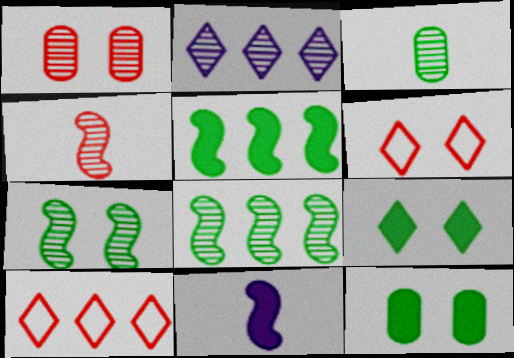[]